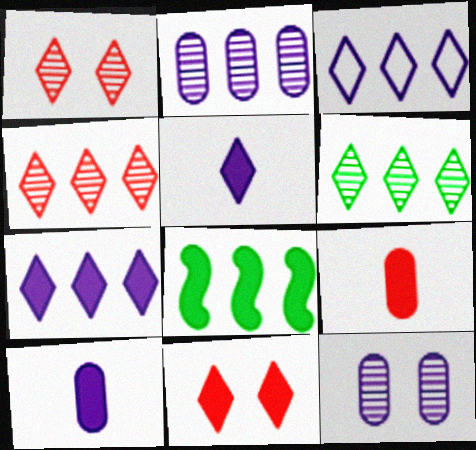[[8, 10, 11]]